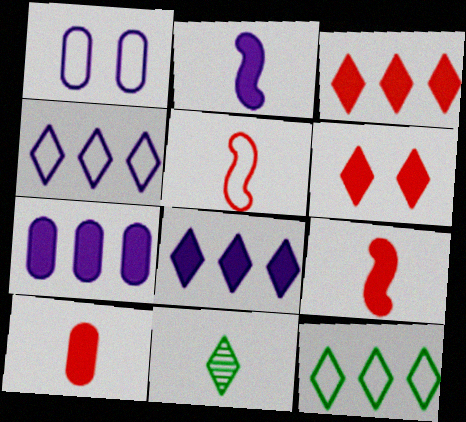[[1, 5, 12], 
[4, 6, 11]]